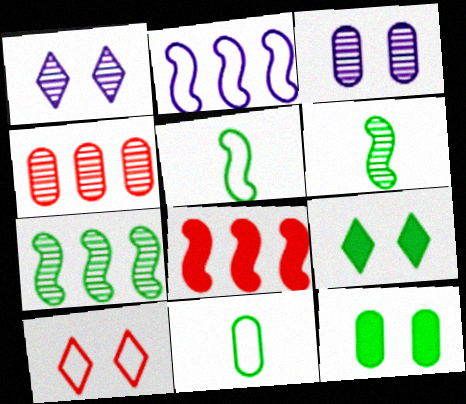[[1, 4, 6], 
[1, 8, 11], 
[1, 9, 10], 
[2, 7, 8], 
[2, 10, 11], 
[7, 9, 11]]